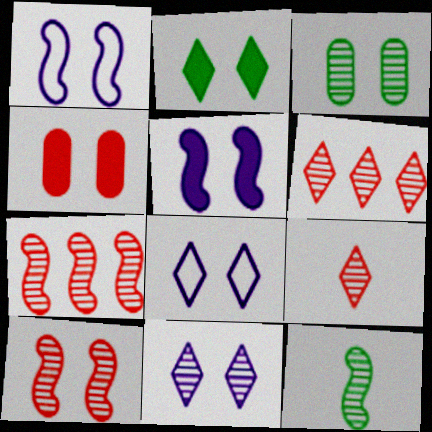[[2, 4, 5], 
[3, 10, 11]]